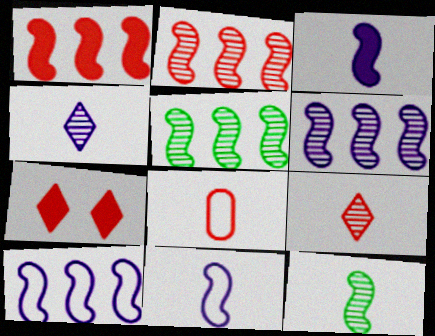[[1, 5, 10], 
[2, 5, 6], 
[2, 7, 8]]